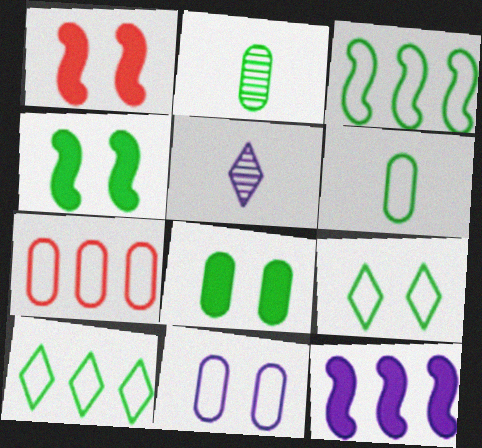[[2, 4, 10], 
[3, 6, 9], 
[4, 5, 7], 
[5, 11, 12], 
[6, 7, 11]]